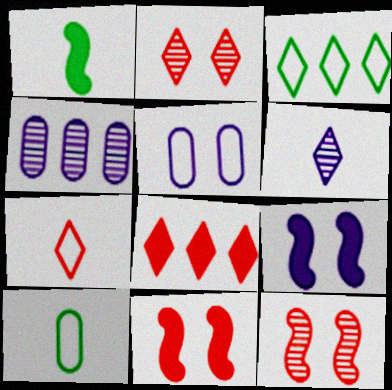[[2, 7, 8]]